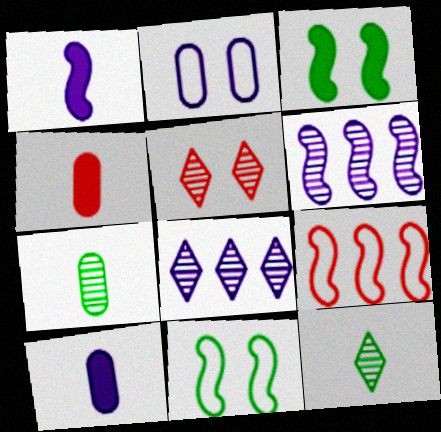[[1, 2, 8], 
[2, 3, 5], 
[4, 5, 9], 
[4, 8, 11], 
[5, 6, 7], 
[5, 8, 12]]